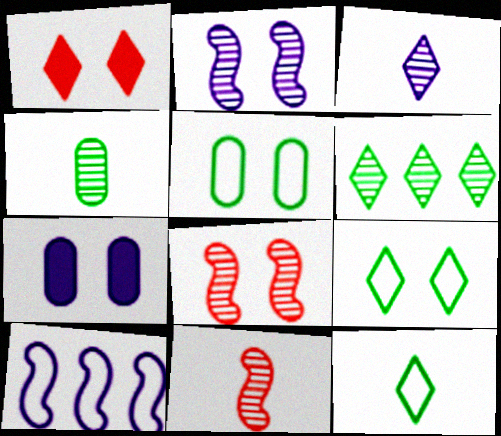[[1, 2, 5], 
[1, 4, 10], 
[3, 4, 11], 
[3, 7, 10], 
[7, 8, 9]]